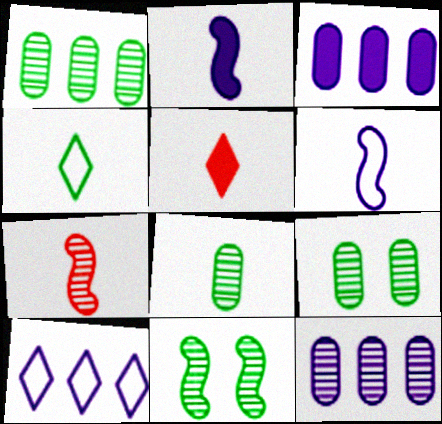[[1, 8, 9], 
[5, 6, 8]]